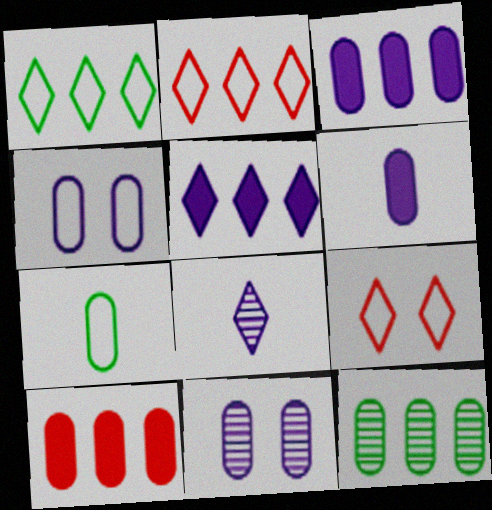[[7, 10, 11]]